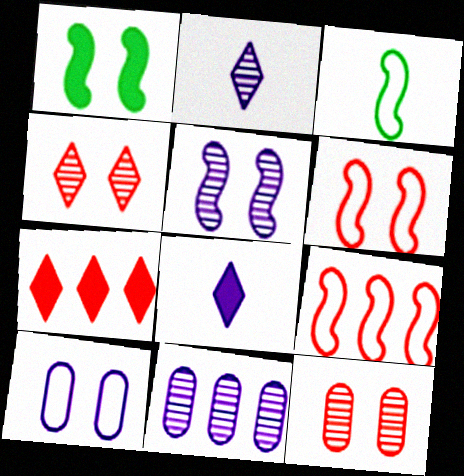[[1, 4, 10], 
[1, 5, 6], 
[2, 5, 11]]